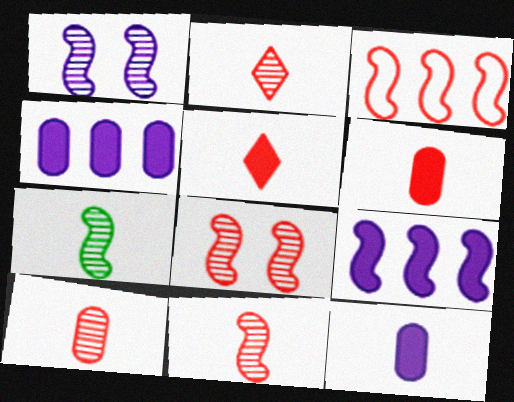[[2, 10, 11]]